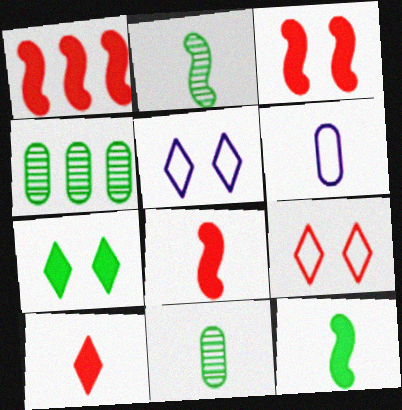[[1, 3, 8], 
[1, 5, 11], 
[2, 6, 10], 
[4, 5, 8]]